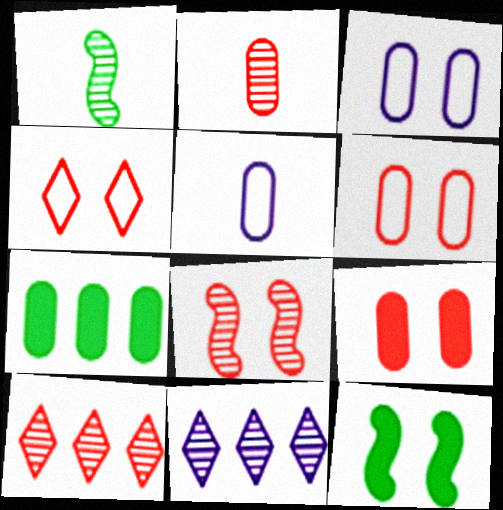[[2, 3, 7], 
[2, 8, 10], 
[4, 8, 9], 
[5, 10, 12]]